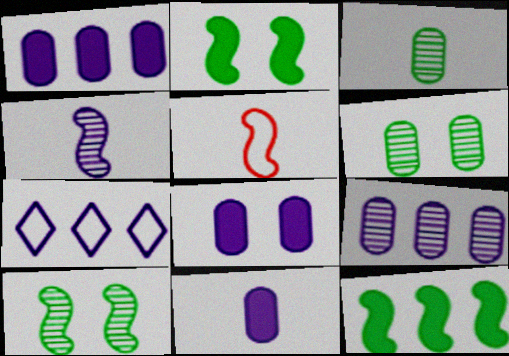[[1, 8, 11], 
[4, 7, 8]]